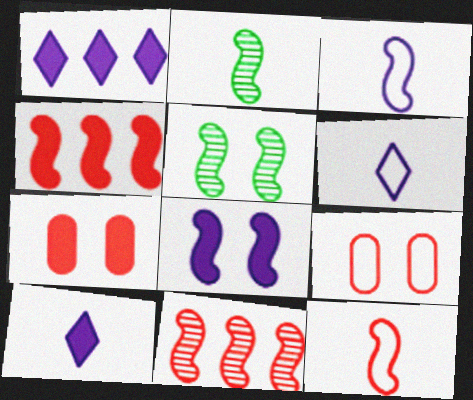[[1, 2, 9], 
[3, 4, 5]]